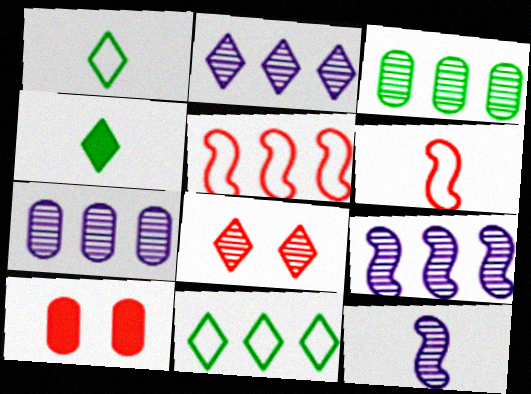[[1, 9, 10], 
[2, 7, 9], 
[3, 8, 12], 
[10, 11, 12]]